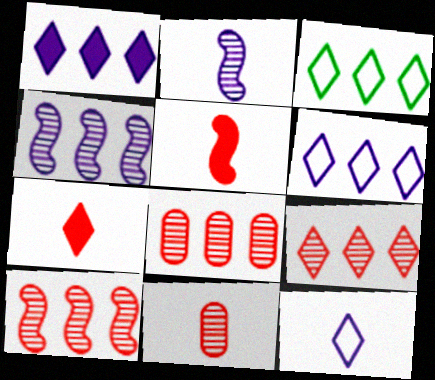[[1, 3, 9], 
[8, 9, 10]]